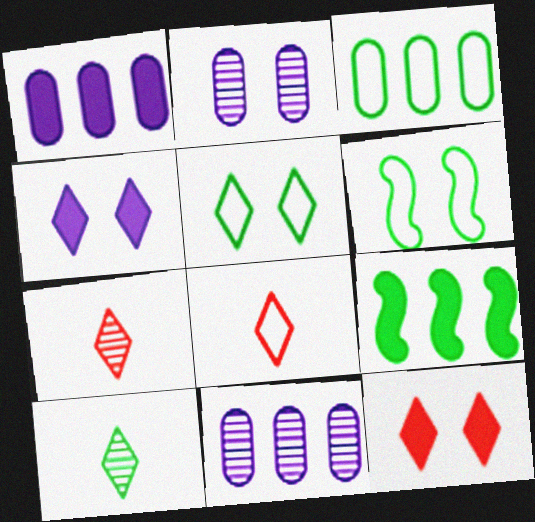[[1, 6, 7], 
[2, 6, 12], 
[2, 8, 9]]